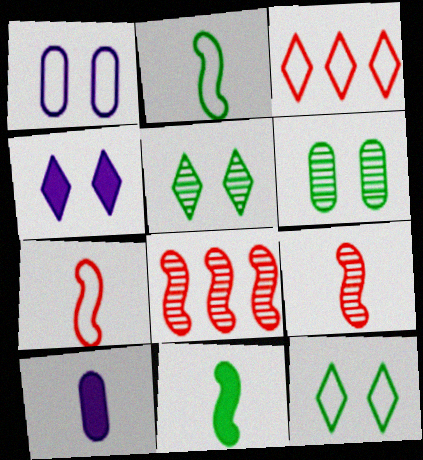[[1, 2, 3], 
[8, 10, 12]]